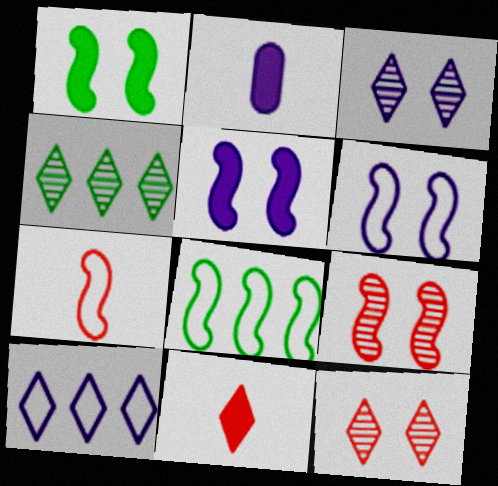[[1, 6, 9], 
[2, 8, 12], 
[6, 7, 8]]